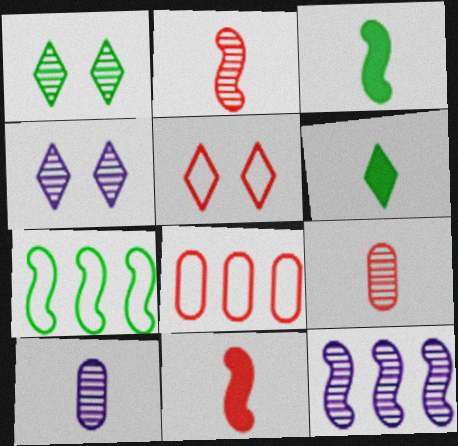[[1, 9, 12], 
[3, 4, 8], 
[4, 10, 12]]